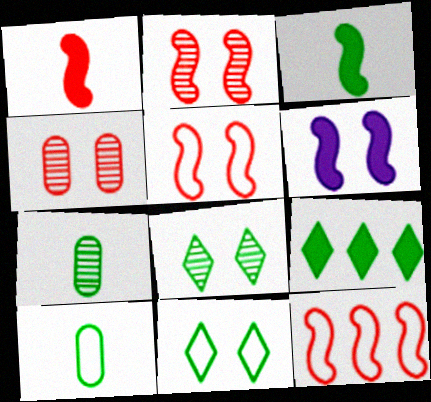[[1, 2, 12], 
[4, 6, 11]]